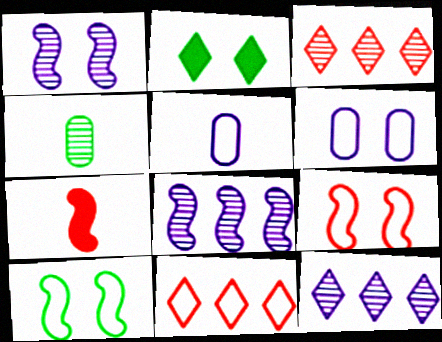[[1, 3, 4], 
[5, 10, 11], 
[7, 8, 10]]